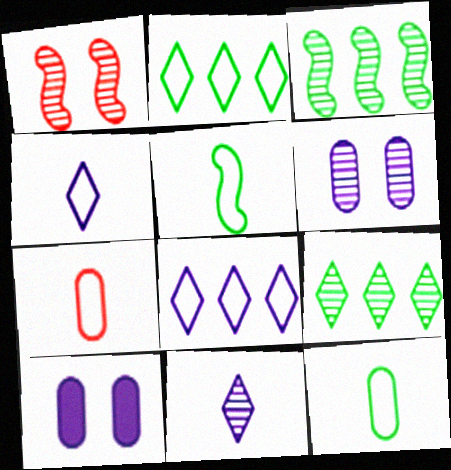[[4, 5, 7]]